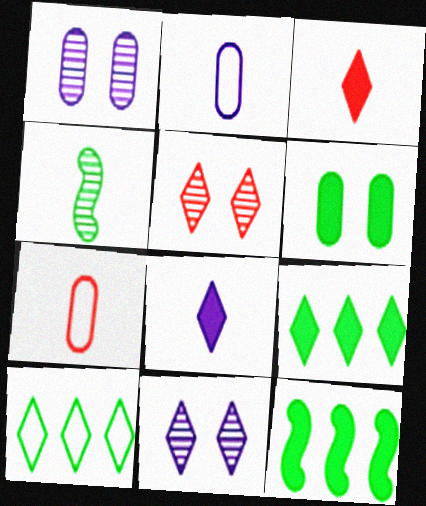[[2, 3, 4], 
[2, 5, 12], 
[3, 10, 11], 
[4, 6, 10], 
[4, 7, 8], 
[5, 8, 10], 
[7, 11, 12]]